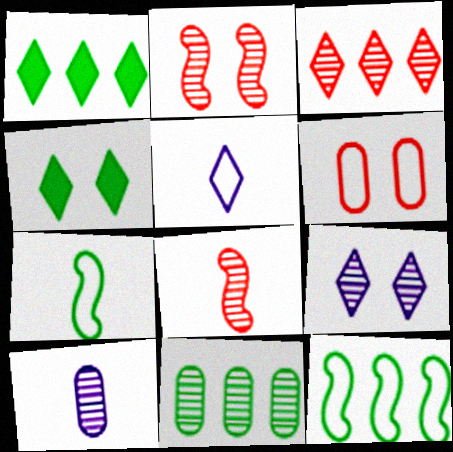[[1, 11, 12], 
[3, 4, 5], 
[4, 7, 11], 
[5, 6, 12], 
[8, 9, 11]]